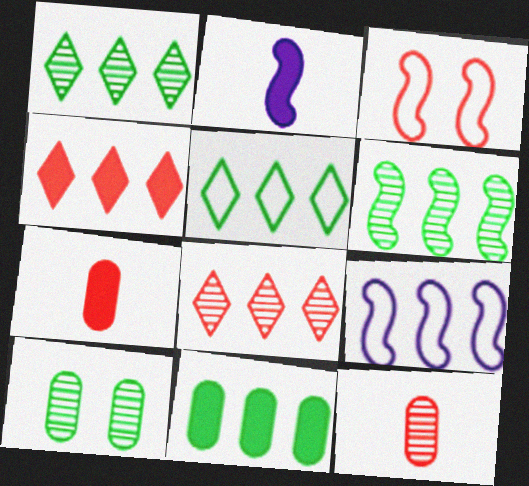[[2, 3, 6], 
[3, 4, 12], 
[3, 7, 8], 
[5, 6, 11], 
[8, 9, 11]]